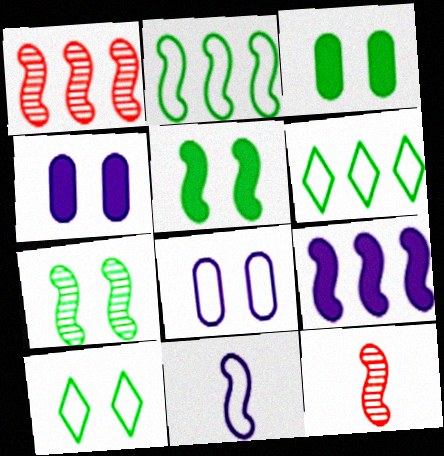[[1, 2, 9], 
[1, 5, 11], 
[3, 7, 10], 
[4, 6, 12]]